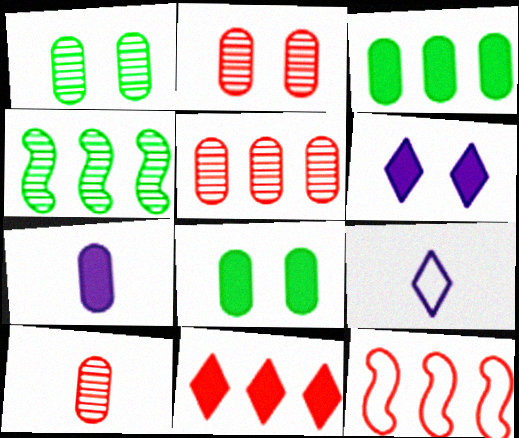[[2, 5, 10], 
[5, 11, 12]]